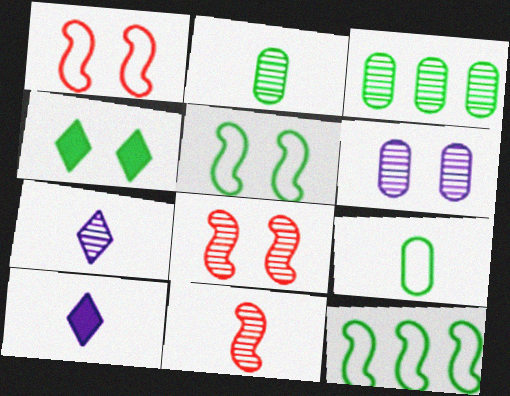[[1, 3, 10], 
[1, 4, 6], 
[2, 4, 12], 
[2, 7, 11], 
[3, 7, 8], 
[9, 10, 11]]